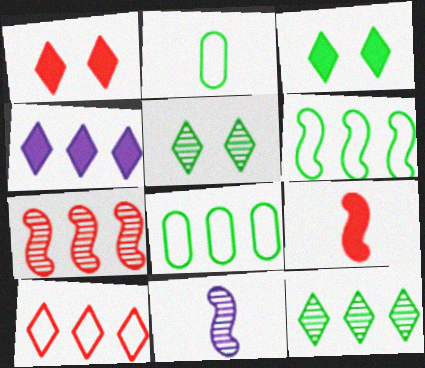[[1, 8, 11], 
[4, 7, 8], 
[4, 10, 12]]